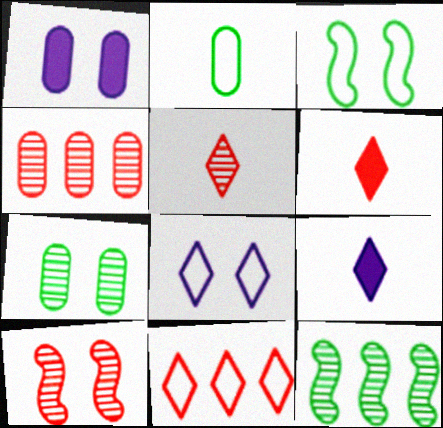[[1, 2, 4], 
[3, 4, 9], 
[4, 5, 10]]